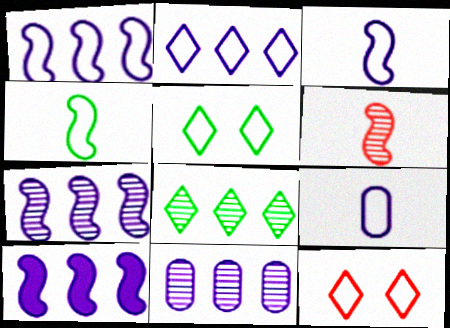[[1, 7, 10], 
[2, 10, 11]]